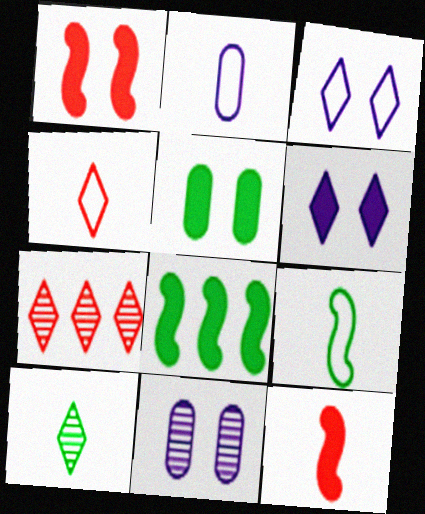[[1, 5, 6], 
[2, 4, 9], 
[2, 10, 12], 
[4, 8, 11]]